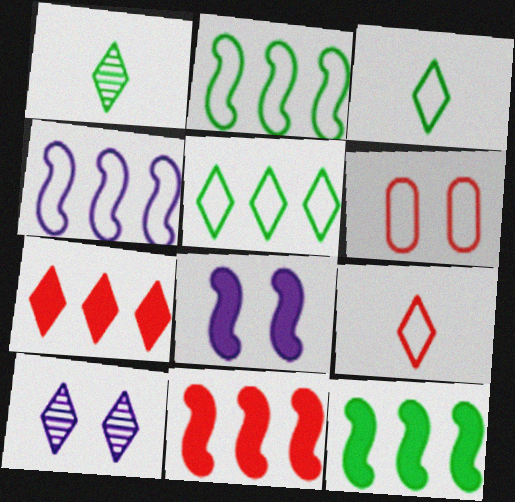[[3, 4, 6], 
[3, 7, 10]]